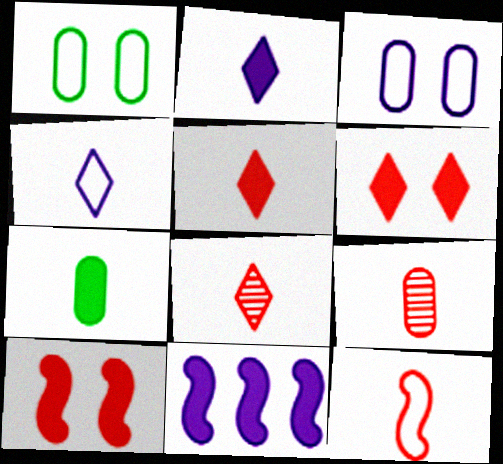[[1, 8, 11], 
[5, 9, 12], 
[6, 7, 11]]